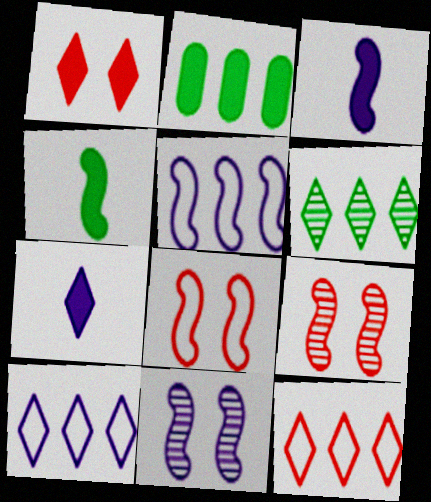[[1, 2, 3], 
[3, 5, 11], 
[4, 5, 9]]